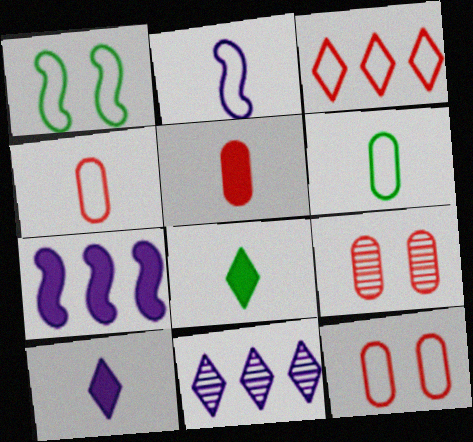[[1, 5, 11]]